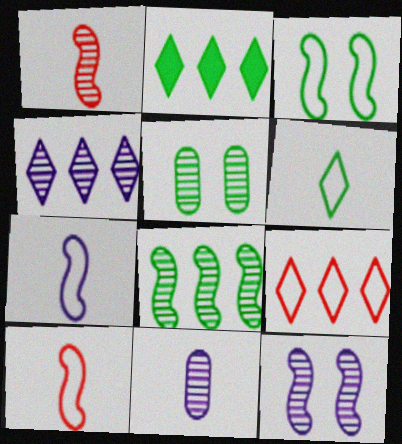[[1, 4, 5], 
[1, 8, 12], 
[2, 4, 9], 
[4, 11, 12]]